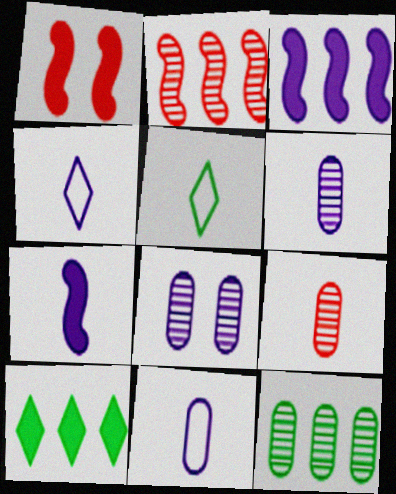[[1, 4, 12], 
[3, 4, 8], 
[4, 6, 7], 
[5, 7, 9], 
[8, 9, 12]]